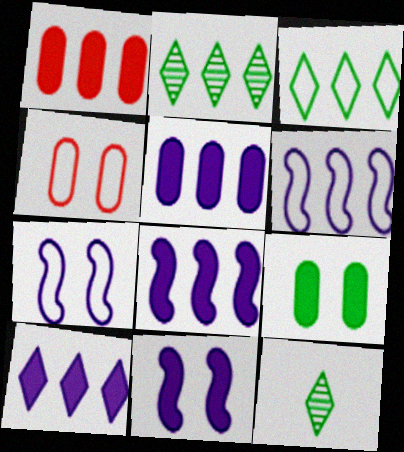[[1, 2, 6], 
[1, 7, 12], 
[4, 8, 12], 
[5, 8, 10]]